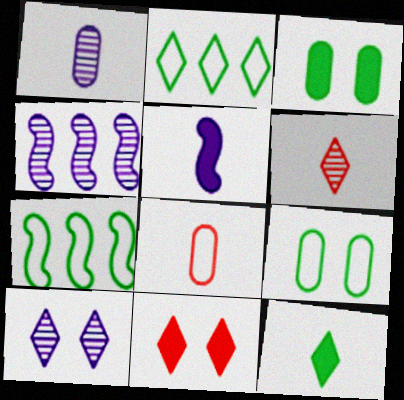[[1, 4, 10], 
[1, 7, 11]]